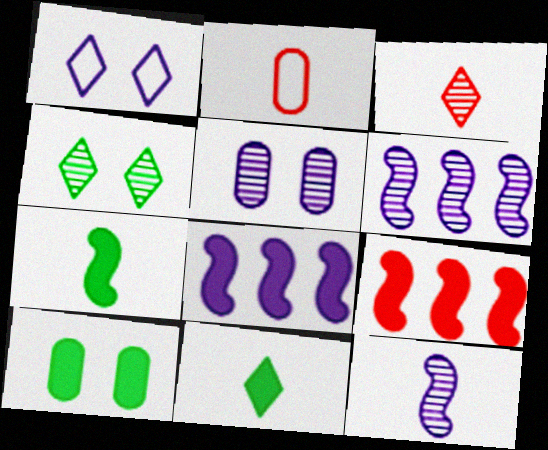[[2, 4, 8], 
[2, 11, 12]]